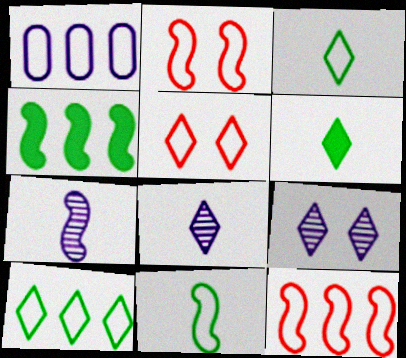[[1, 2, 3], 
[1, 5, 11], 
[1, 10, 12], 
[2, 4, 7]]